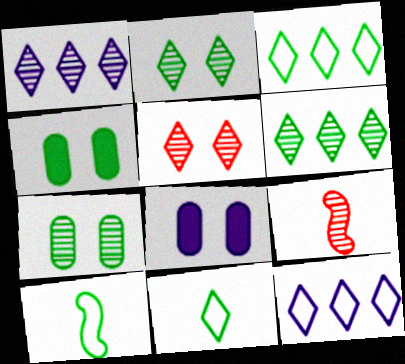[[1, 7, 9], 
[3, 8, 9], 
[4, 6, 10], 
[4, 9, 12]]